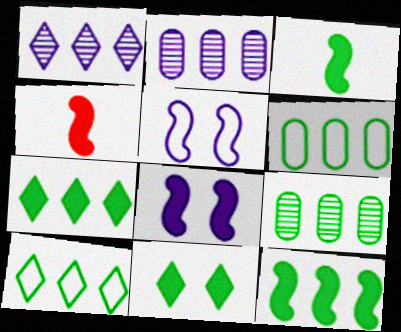[[4, 8, 12], 
[9, 10, 12]]